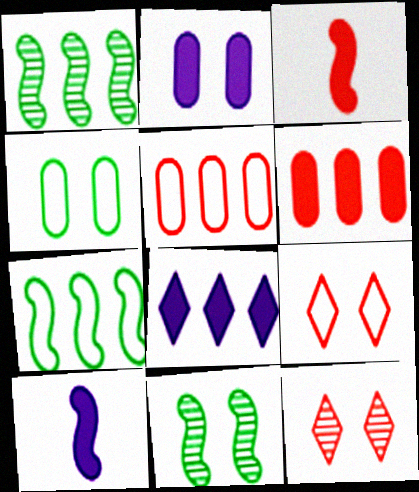[[1, 5, 8], 
[2, 8, 10], 
[2, 9, 11], 
[3, 5, 12]]